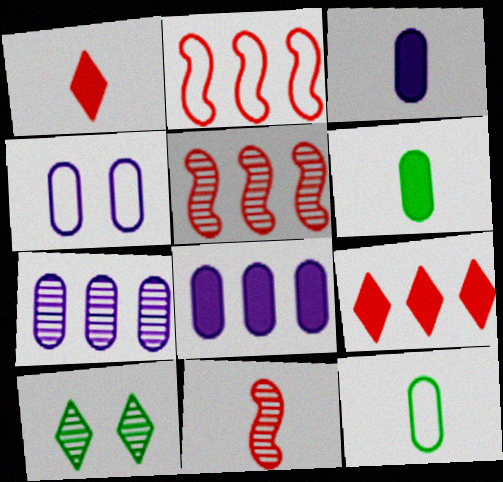[[2, 3, 10], 
[3, 4, 7], 
[7, 10, 11]]